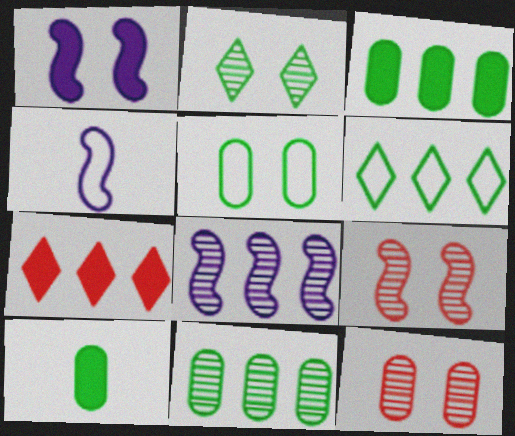[[1, 4, 8], 
[1, 7, 10], 
[5, 10, 11]]